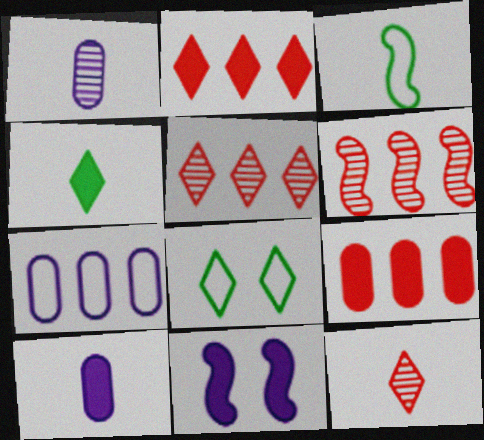[[3, 6, 11], 
[3, 10, 12], 
[4, 9, 11], 
[6, 8, 10]]